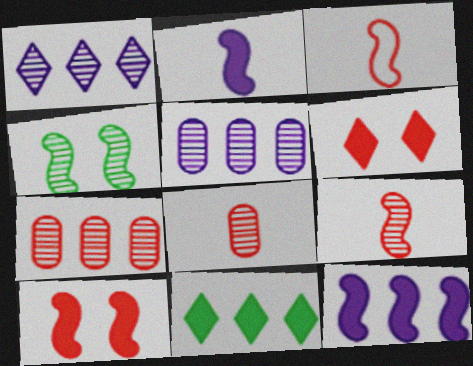[[1, 4, 8], 
[3, 4, 12], 
[3, 6, 7]]